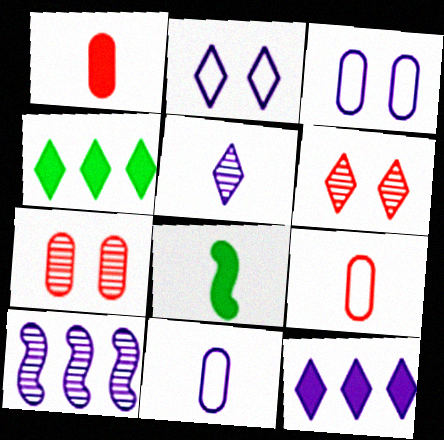[[2, 5, 12], 
[5, 8, 9]]